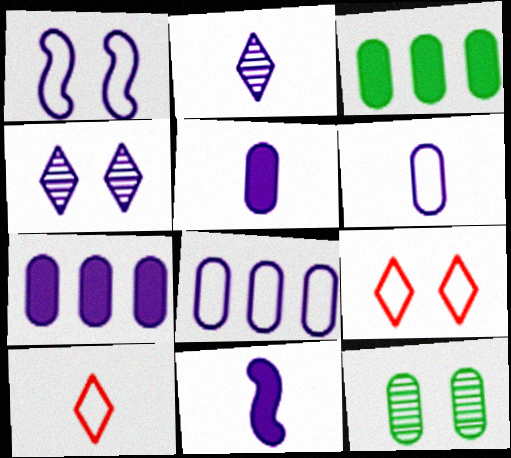[[1, 2, 7], 
[2, 6, 11], 
[4, 8, 11]]